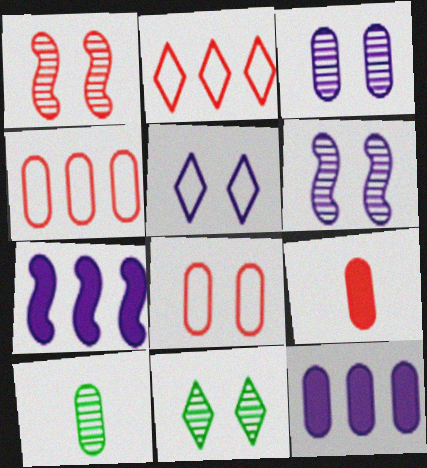[[1, 2, 9], 
[1, 3, 11], 
[8, 10, 12]]